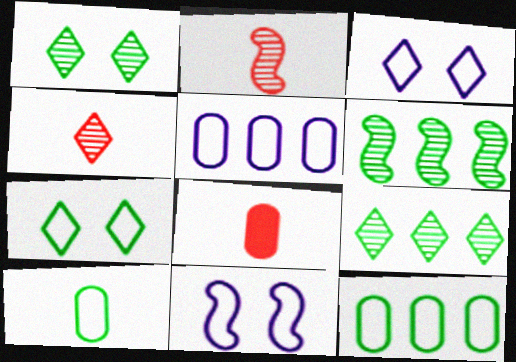[[3, 6, 8], 
[8, 9, 11]]